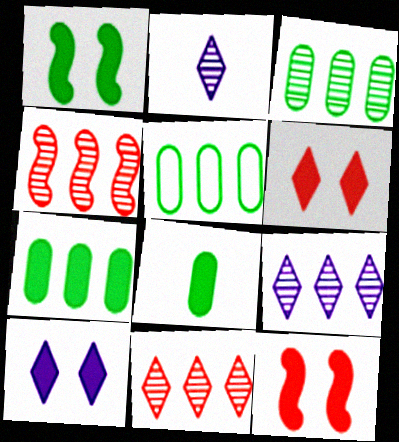[[2, 5, 12], 
[3, 4, 9], 
[3, 5, 7]]